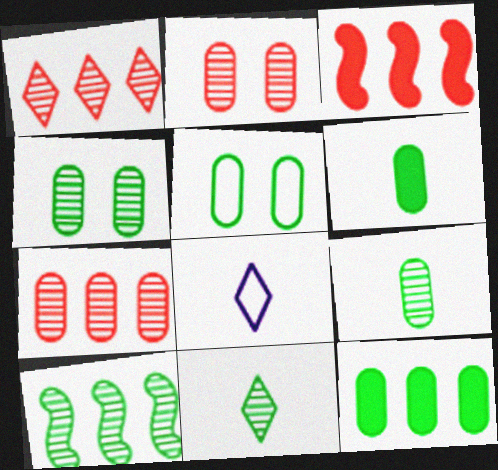[[3, 4, 8], 
[4, 10, 11], 
[5, 9, 12]]